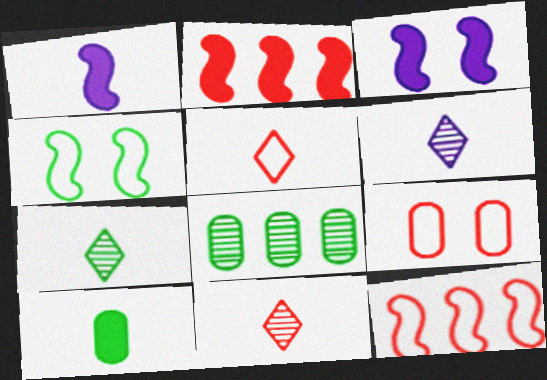[[2, 9, 11], 
[3, 5, 8], 
[5, 9, 12], 
[6, 7, 11]]